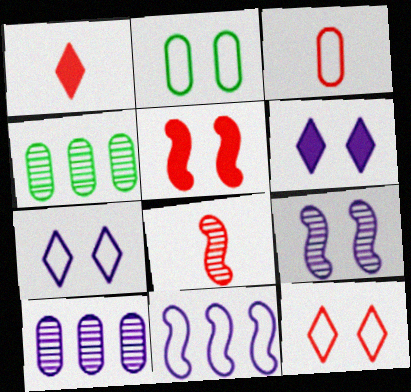[[1, 3, 8]]